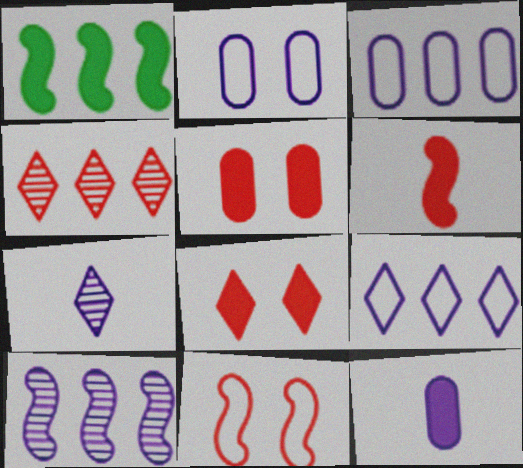[[1, 3, 4], 
[1, 8, 12]]